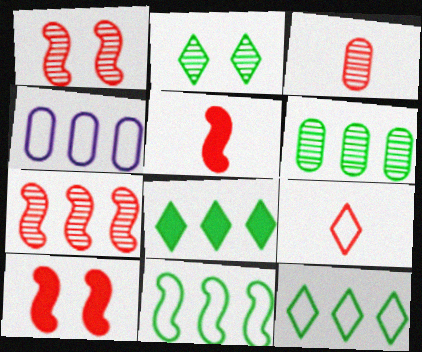[[2, 4, 5], 
[3, 5, 9], 
[4, 7, 8], 
[6, 8, 11]]